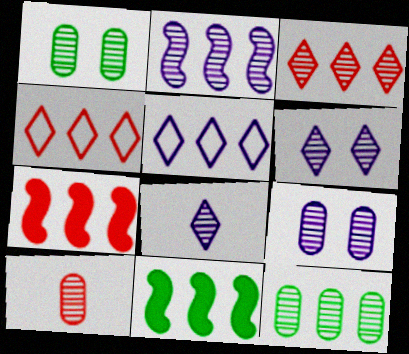[[2, 3, 12], 
[2, 8, 9], 
[5, 7, 12], 
[9, 10, 12]]